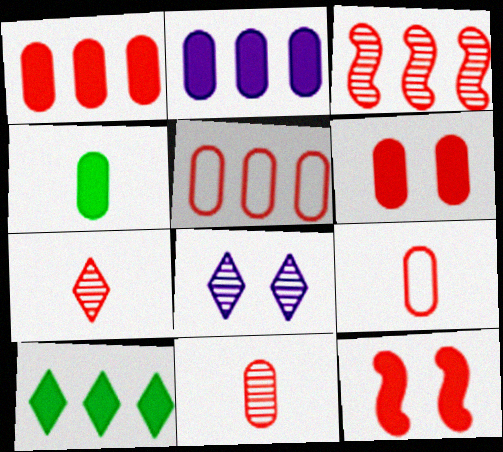[[2, 4, 6], 
[5, 6, 11], 
[5, 7, 12]]